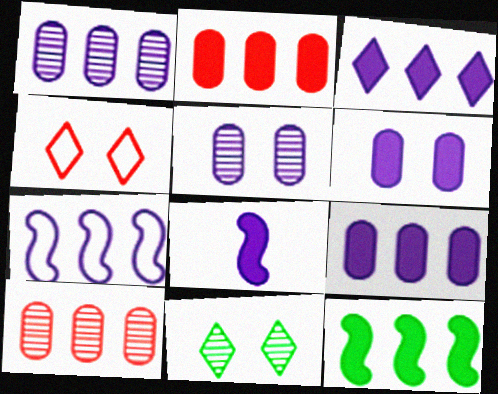[[1, 3, 7], 
[2, 3, 12], 
[3, 6, 8]]